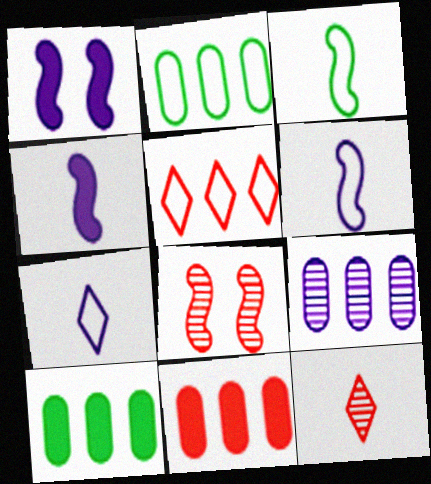[[1, 2, 12], 
[1, 7, 9], 
[2, 9, 11], 
[7, 8, 10]]